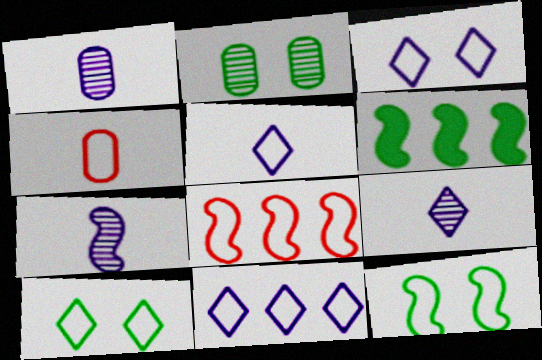[[1, 7, 9], 
[3, 5, 11], 
[4, 11, 12]]